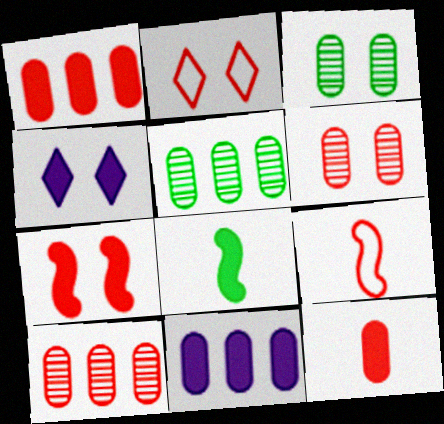[[1, 4, 8], 
[2, 6, 7], 
[4, 5, 9]]